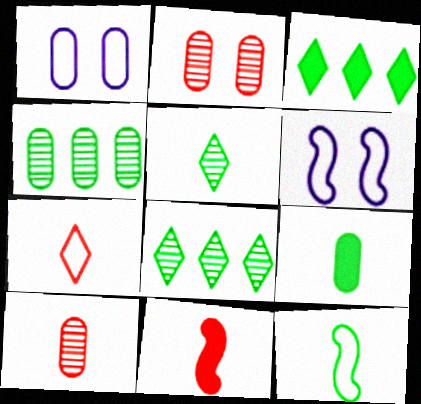[[1, 8, 11], 
[3, 6, 10], 
[5, 9, 12], 
[7, 10, 11]]